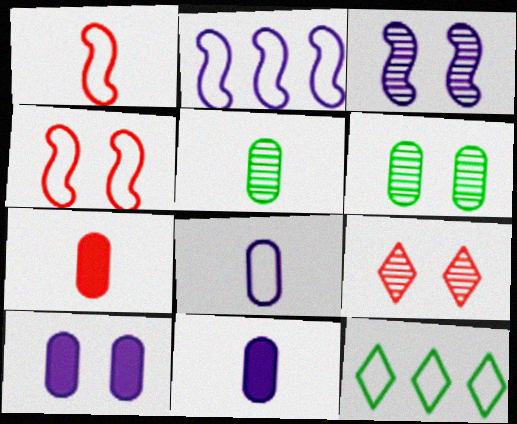[[3, 6, 9], 
[3, 7, 12], 
[4, 8, 12], 
[5, 7, 8]]